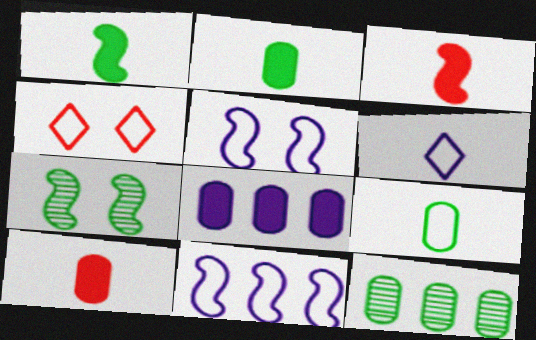[[3, 7, 11], 
[4, 9, 11]]